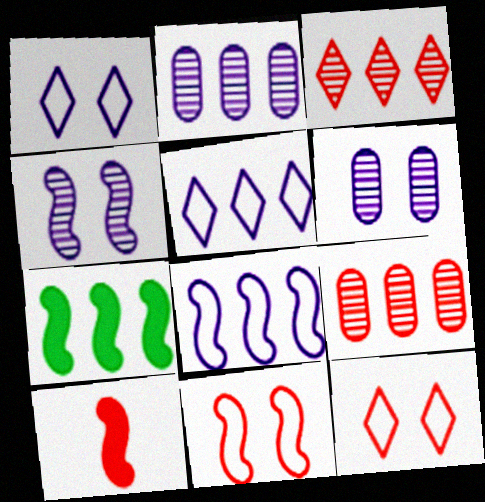[[5, 7, 9], 
[9, 10, 12]]